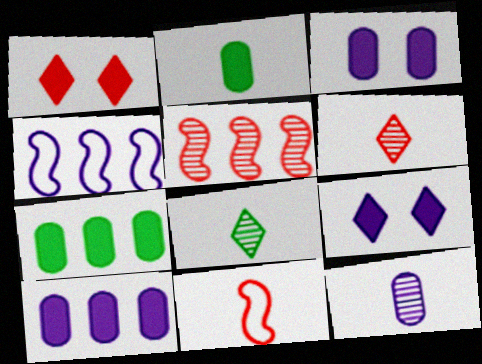[[4, 9, 12]]